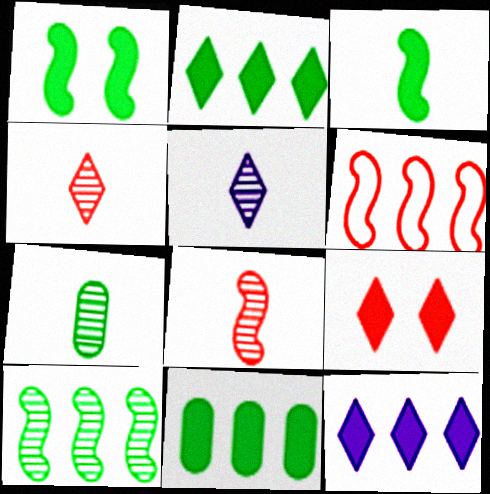[[5, 7, 8]]